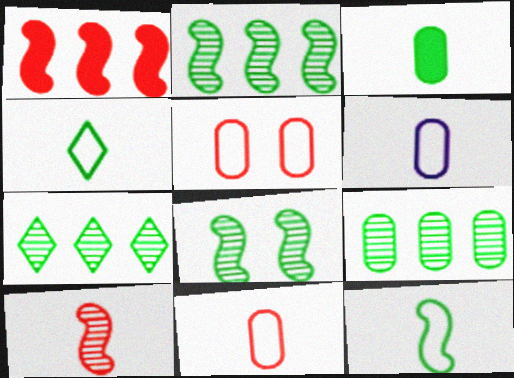[[2, 7, 9]]